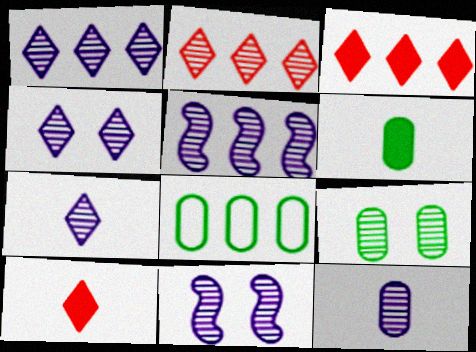[[1, 4, 7], 
[1, 11, 12], 
[3, 5, 8], 
[4, 5, 12], 
[6, 8, 9], 
[8, 10, 11]]